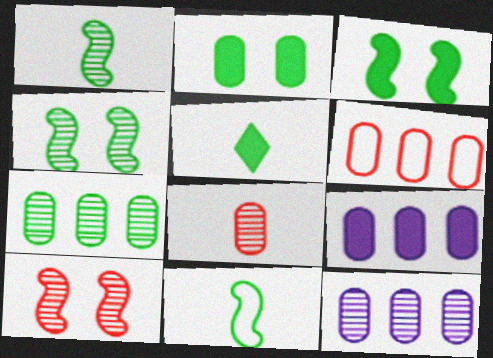[[6, 7, 9]]